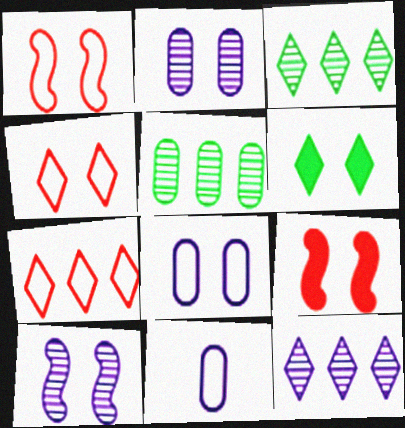[[1, 2, 6], 
[3, 9, 11]]